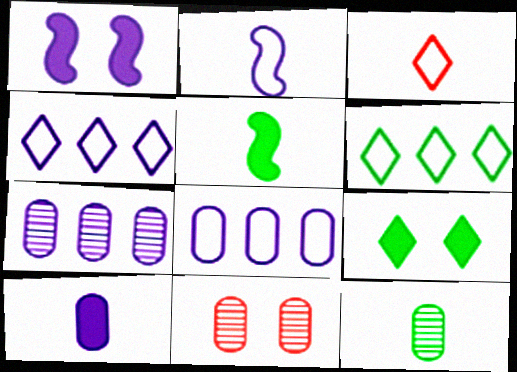[[4, 5, 11], 
[7, 11, 12]]